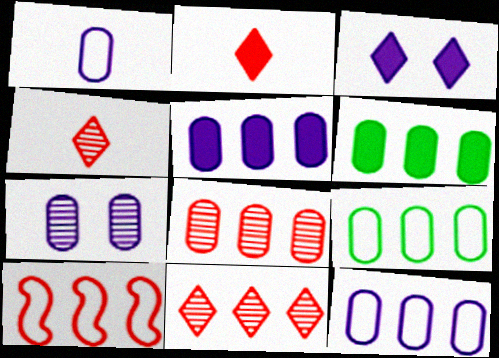[[1, 5, 7], 
[5, 8, 9], 
[6, 8, 12]]